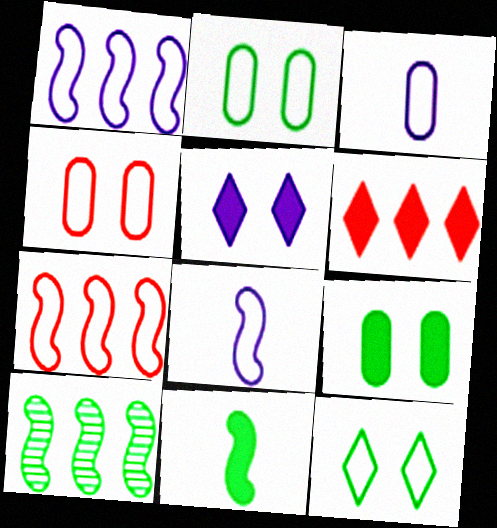[[3, 7, 12]]